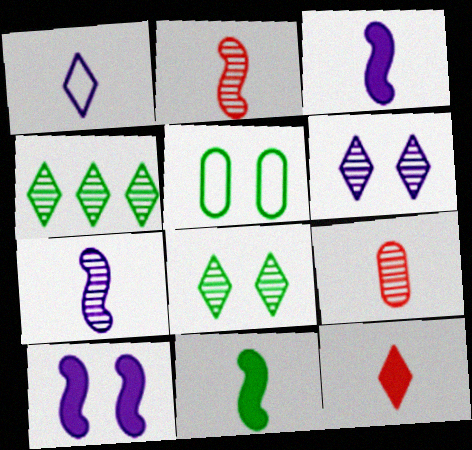[[1, 9, 11], 
[4, 5, 11]]